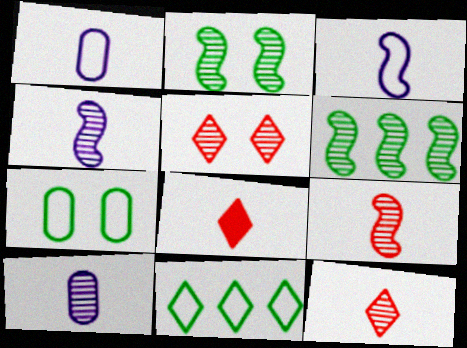[[5, 6, 10]]